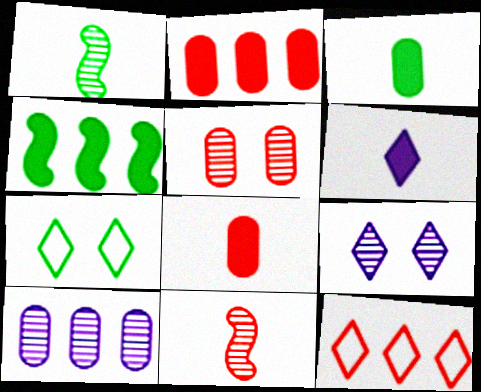[[4, 10, 12]]